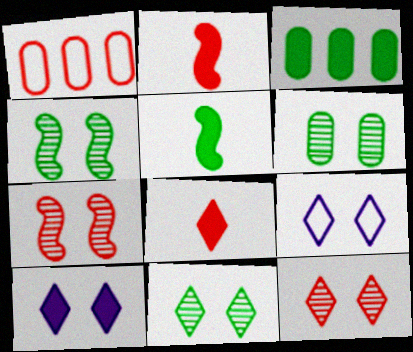[[1, 2, 12], 
[1, 7, 8], 
[2, 3, 10], 
[4, 6, 11]]